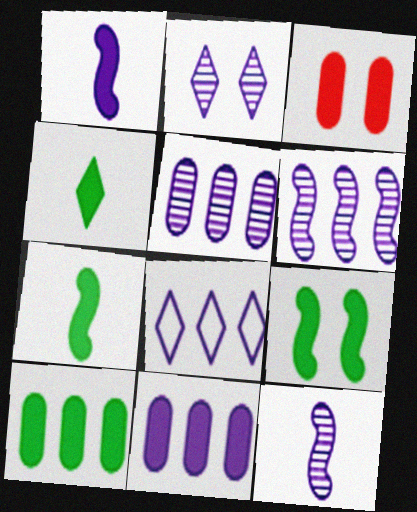[[2, 5, 12], 
[4, 9, 10], 
[6, 8, 11]]